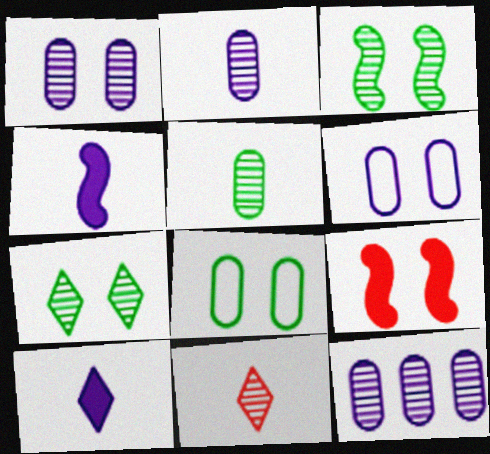[[1, 2, 12], 
[3, 11, 12], 
[6, 7, 9]]